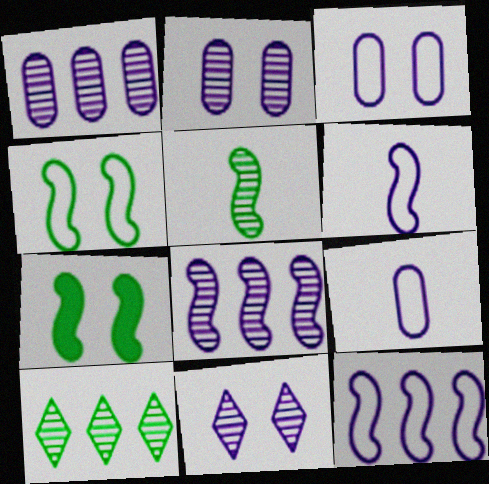[]